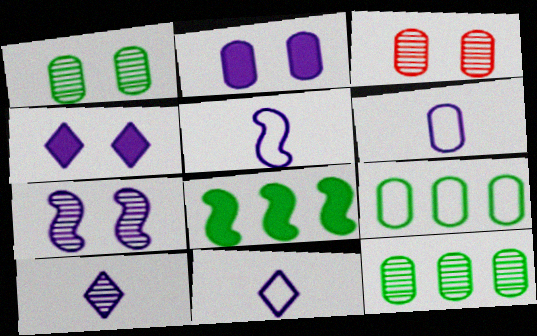[[3, 8, 11], 
[5, 6, 11]]